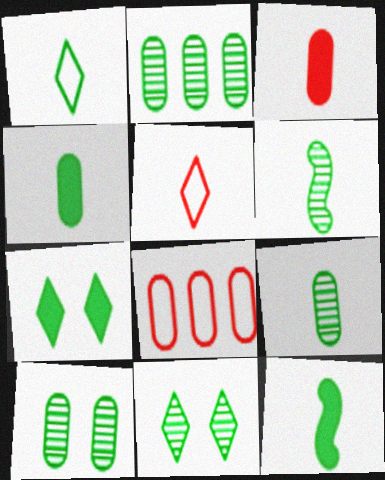[[1, 4, 6], 
[1, 9, 12], 
[2, 6, 11], 
[2, 9, 10]]